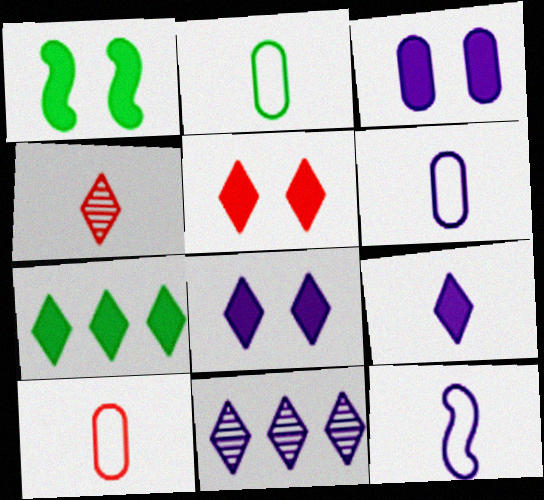[[1, 3, 5], 
[1, 10, 11], 
[2, 6, 10], 
[3, 11, 12], 
[5, 7, 9]]